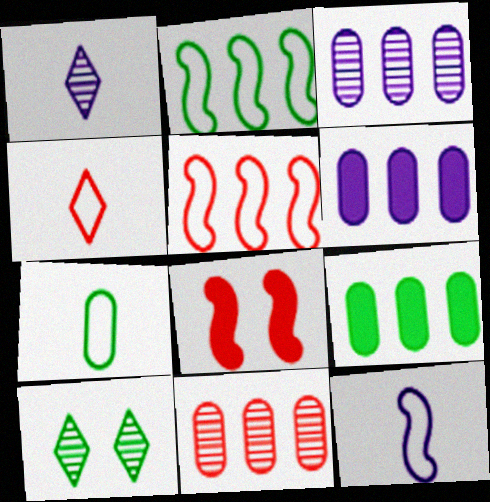[[4, 7, 12], 
[4, 8, 11]]